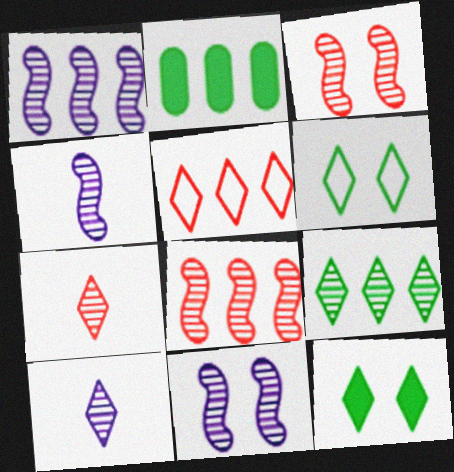[[1, 2, 5], 
[1, 4, 11], 
[5, 10, 12]]